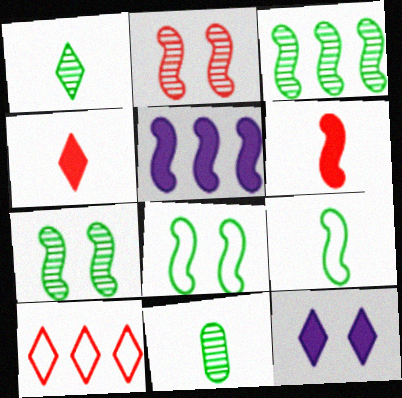[[1, 10, 12], 
[2, 5, 9]]